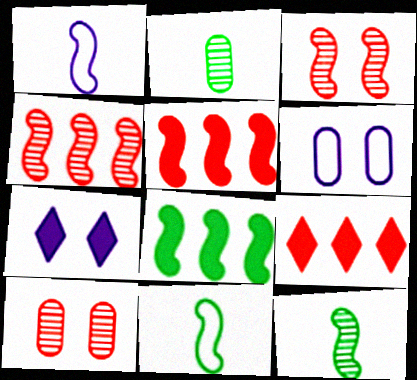[[1, 3, 8], 
[6, 9, 12]]